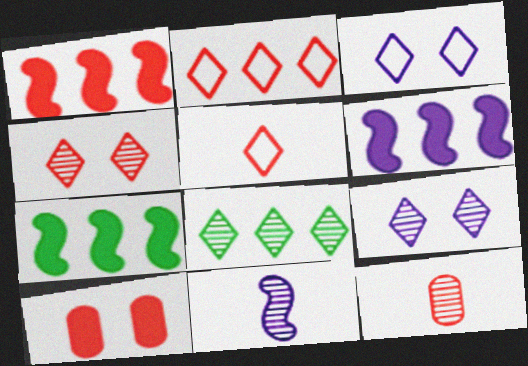[[1, 6, 7], 
[3, 7, 12]]